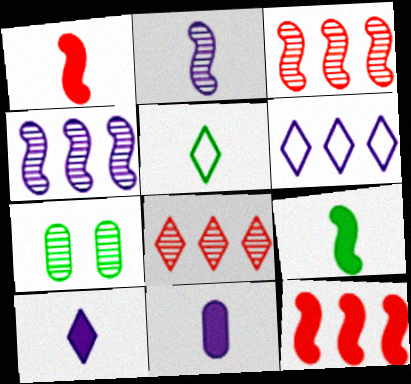[[1, 6, 7], 
[2, 7, 8]]